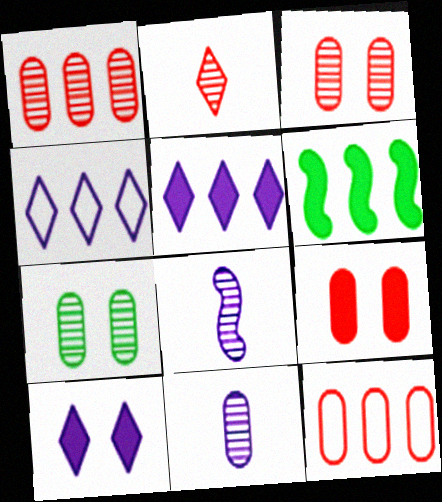[[1, 4, 6], 
[1, 7, 11]]